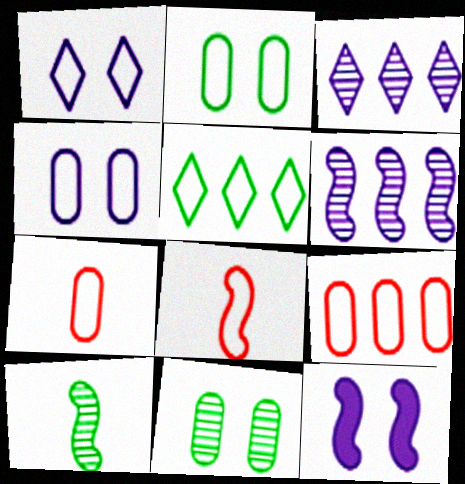[[4, 5, 8]]